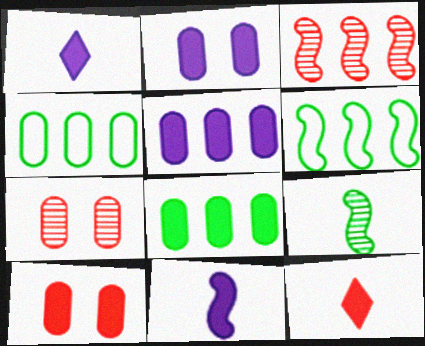[[1, 6, 7]]